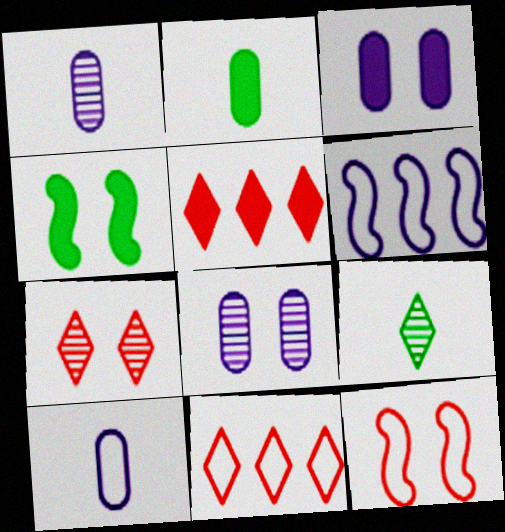[[1, 4, 11], 
[2, 6, 7]]